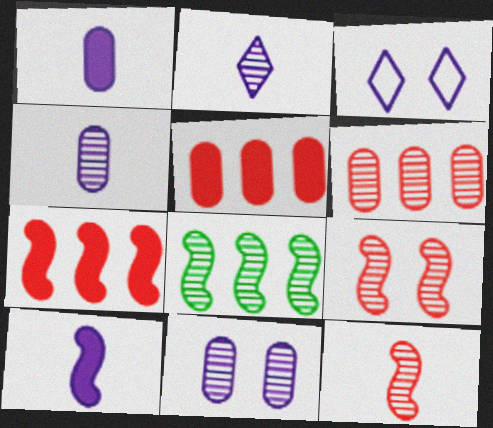[]